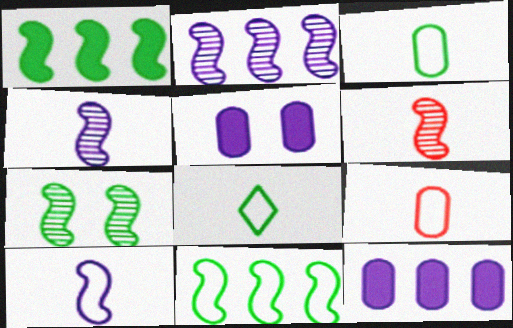[[2, 6, 7], 
[8, 9, 10]]